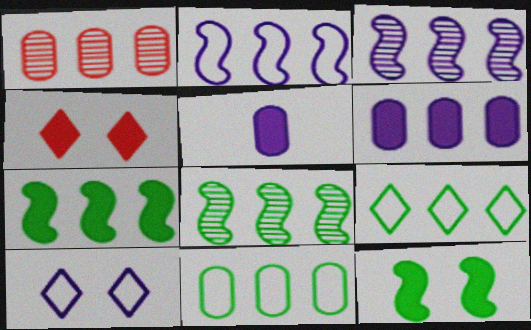[[1, 6, 11], 
[3, 5, 10], 
[4, 5, 7]]